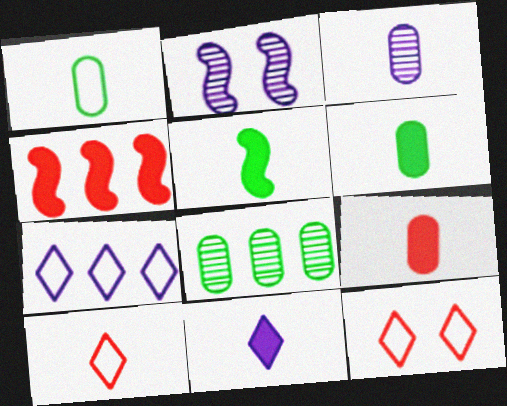[[1, 3, 9], 
[3, 5, 10], 
[4, 7, 8], 
[5, 9, 11]]